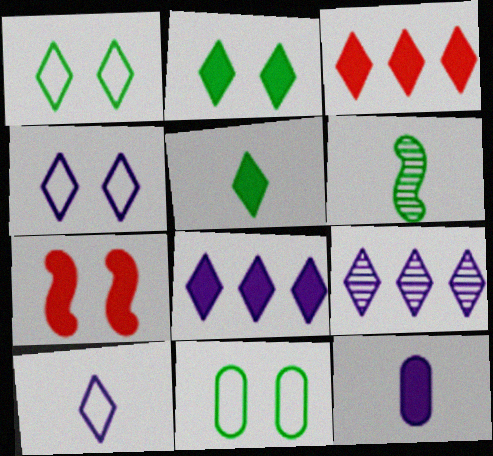[]